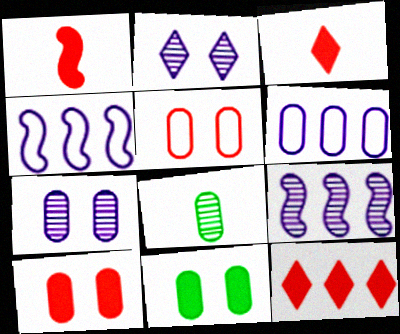[[1, 10, 12], 
[5, 7, 11], 
[6, 8, 10]]